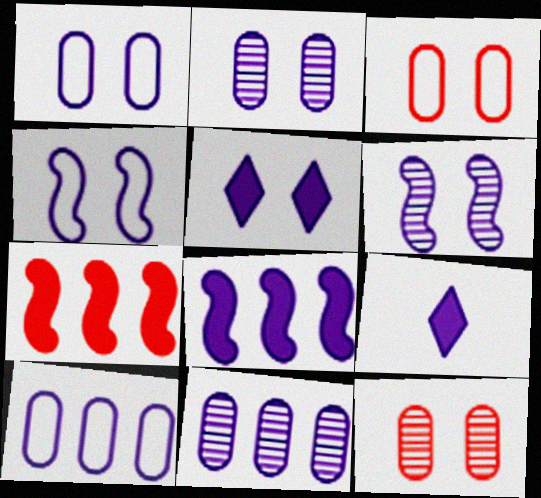[[1, 5, 6], 
[2, 4, 5], 
[4, 9, 11], 
[6, 9, 10]]